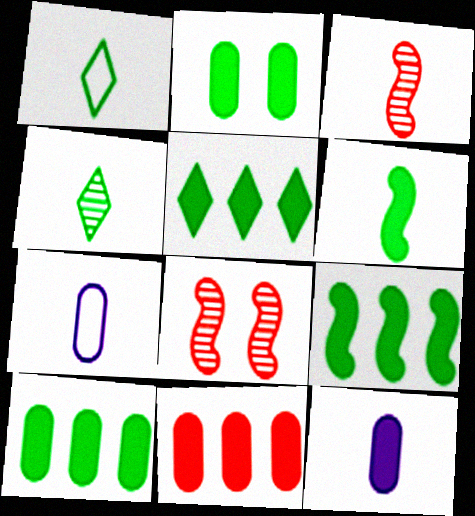[[1, 3, 12], 
[2, 5, 6], 
[2, 11, 12], 
[5, 7, 8], 
[5, 9, 10]]